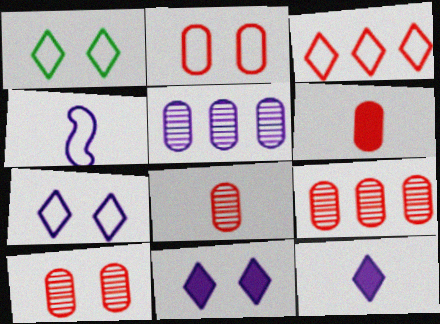[[2, 6, 9], 
[4, 5, 11], 
[8, 9, 10]]